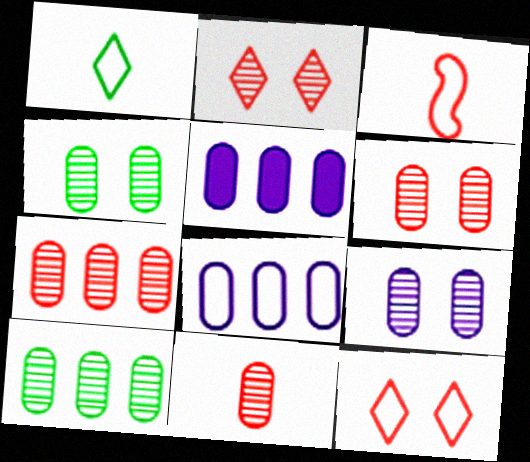[[4, 6, 9], 
[6, 7, 11], 
[9, 10, 11]]